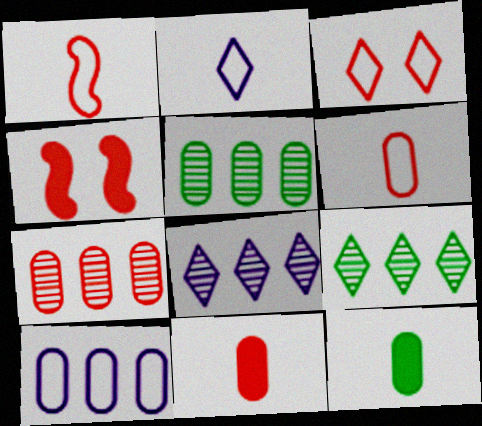[[2, 4, 5]]